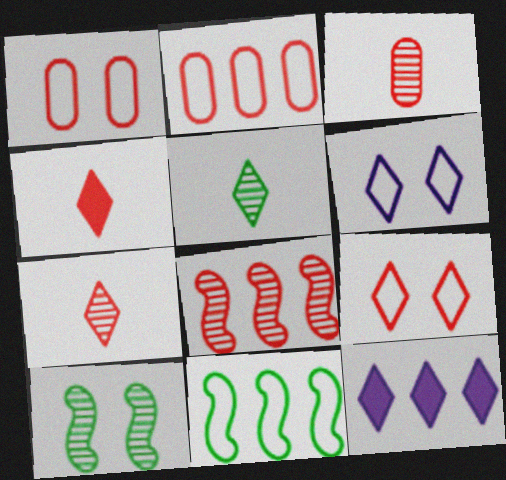[[1, 4, 8], 
[5, 9, 12]]